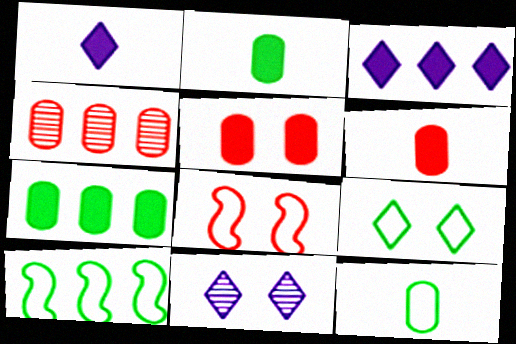[[3, 4, 10], 
[6, 10, 11], 
[9, 10, 12]]